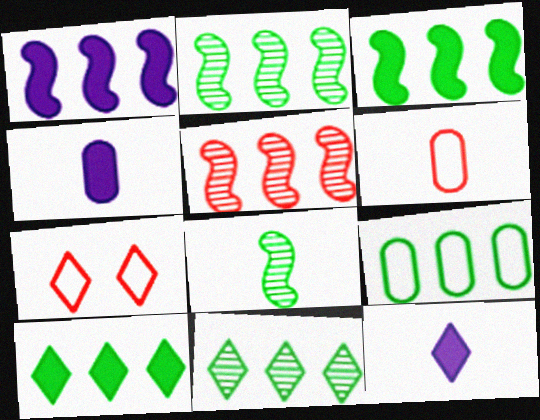[[2, 4, 7], 
[2, 9, 10], 
[3, 9, 11], 
[6, 8, 12], 
[7, 11, 12]]